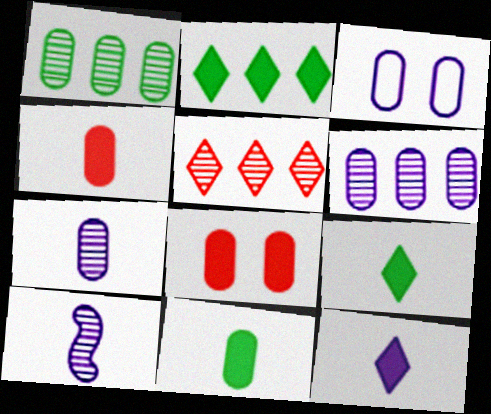[[1, 3, 4]]